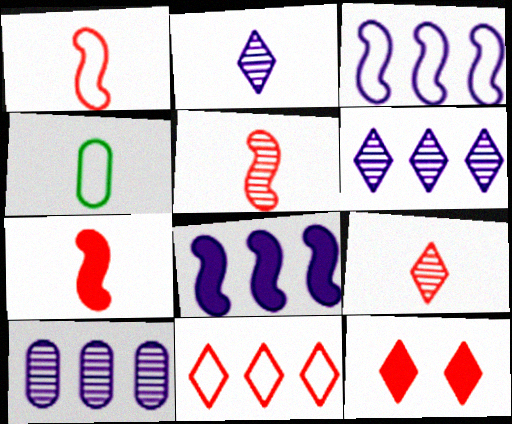[[1, 5, 7], 
[2, 4, 7], 
[9, 11, 12]]